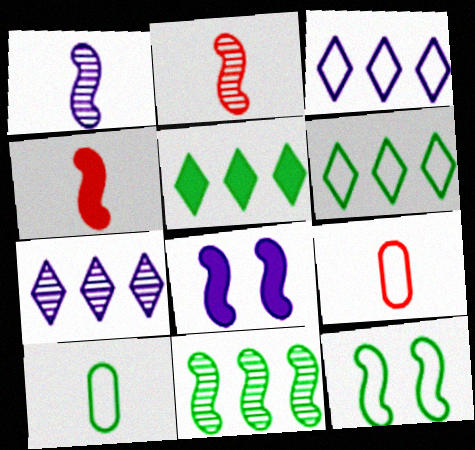[[3, 9, 12], 
[6, 10, 12]]